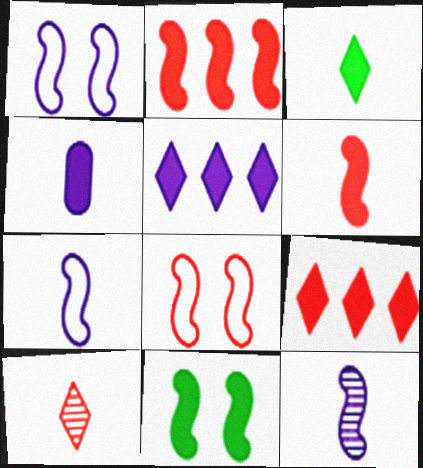[[3, 4, 6], 
[4, 9, 11]]